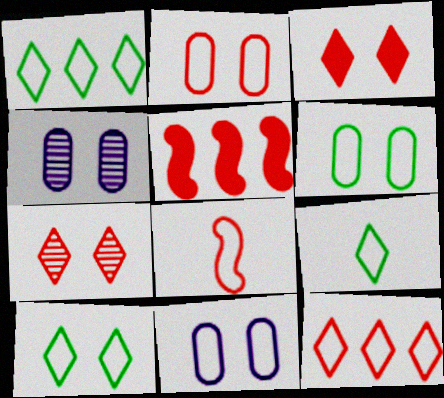[[1, 8, 11], 
[1, 9, 10], 
[2, 6, 11], 
[2, 8, 12], 
[4, 5, 9]]